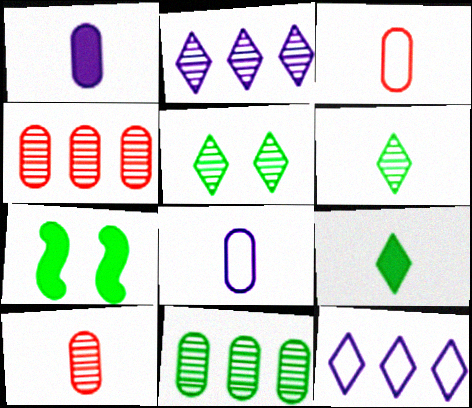[[2, 3, 7], 
[7, 10, 12]]